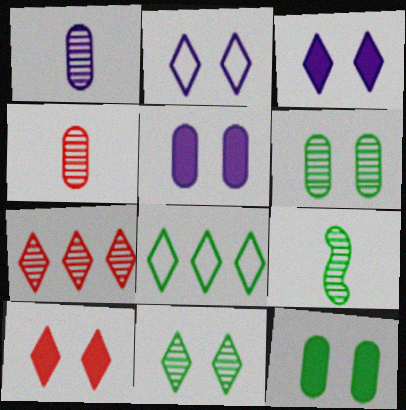[[2, 10, 11], 
[8, 9, 12]]